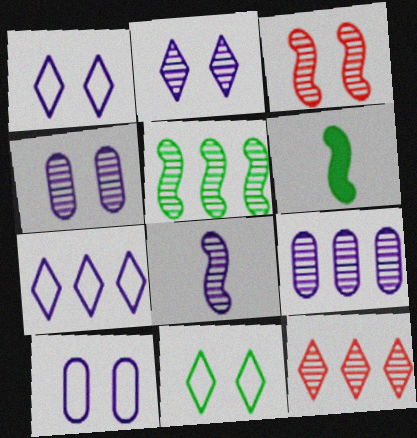[[2, 8, 9], 
[3, 5, 8], 
[5, 9, 12], 
[6, 10, 12]]